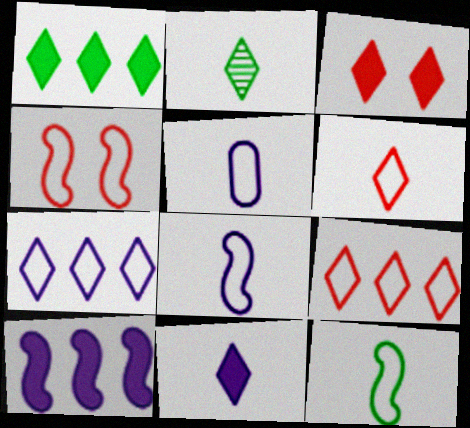[[1, 3, 11], 
[2, 3, 7], 
[2, 6, 11], 
[5, 6, 12]]